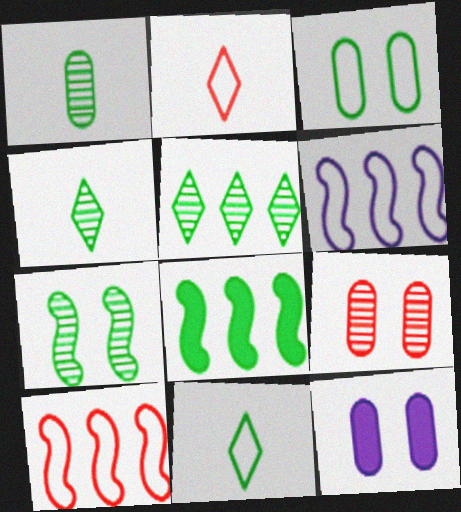[[1, 5, 7], 
[2, 3, 6], 
[3, 4, 8], 
[3, 9, 12], 
[4, 10, 12]]